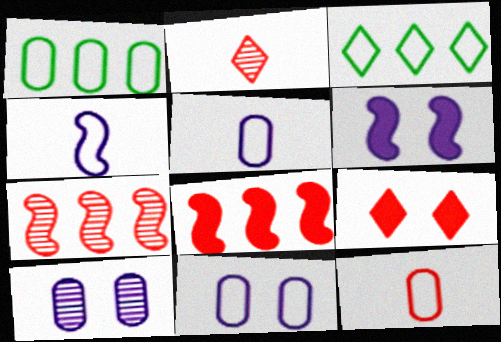[[1, 2, 6], 
[1, 11, 12], 
[7, 9, 12]]